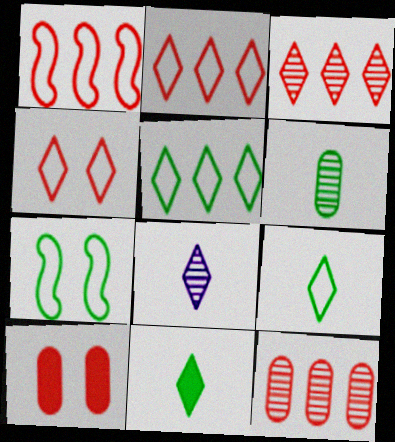[]